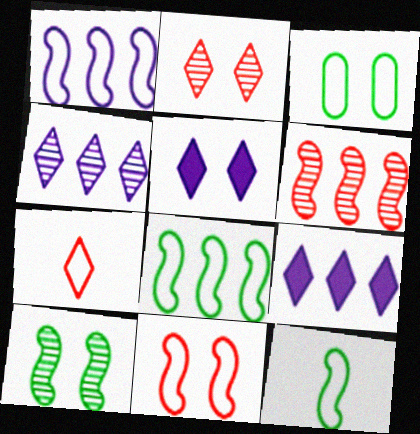[[1, 3, 7], 
[1, 11, 12]]